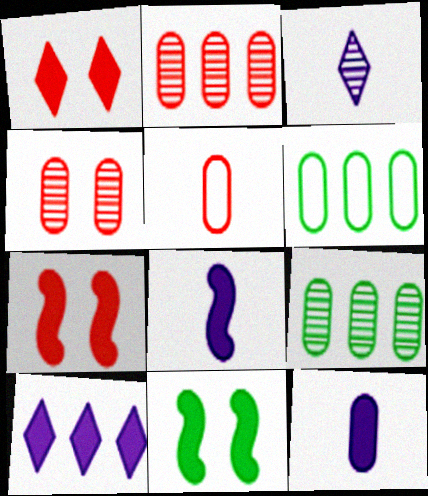[[3, 6, 7], 
[4, 6, 12]]